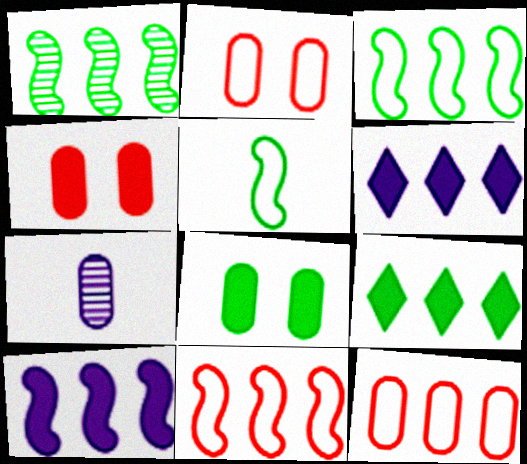[[1, 6, 12], 
[1, 10, 11], 
[7, 8, 12]]